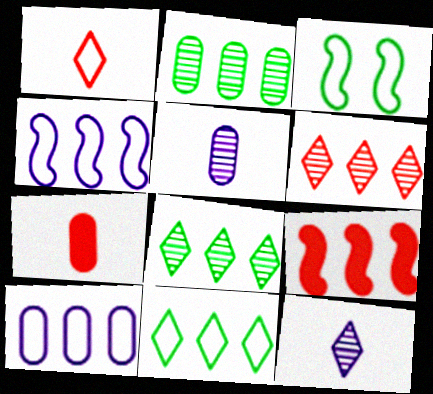[[1, 3, 10], 
[8, 9, 10]]